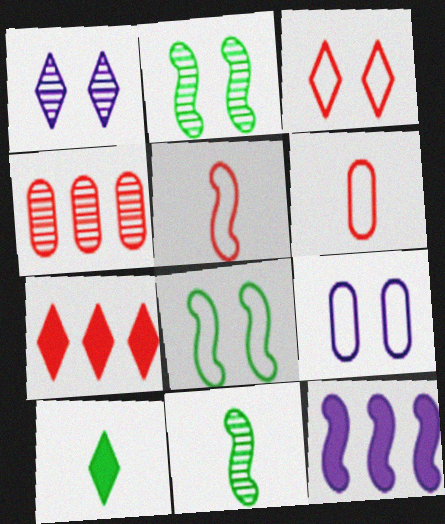[[1, 4, 11], 
[2, 5, 12], 
[3, 8, 9], 
[7, 9, 11]]